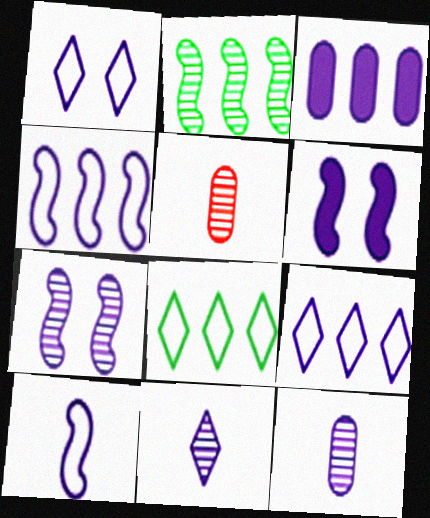[[5, 6, 8], 
[6, 9, 12]]